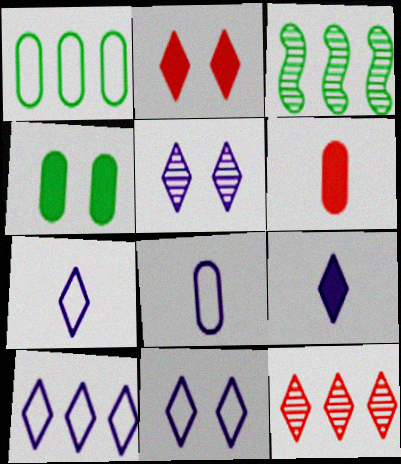[[2, 3, 8], 
[3, 6, 11], 
[5, 9, 10], 
[7, 10, 11]]